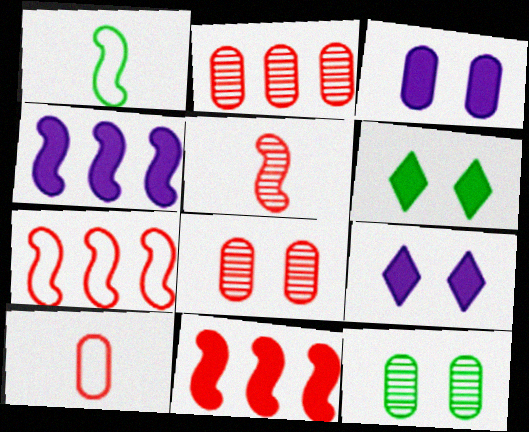[[1, 2, 9]]